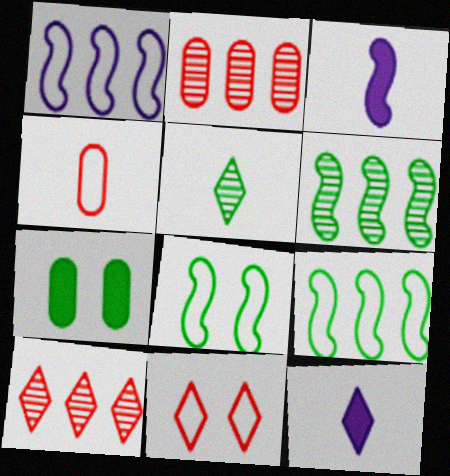[[2, 8, 12], 
[3, 4, 5], 
[5, 7, 9]]